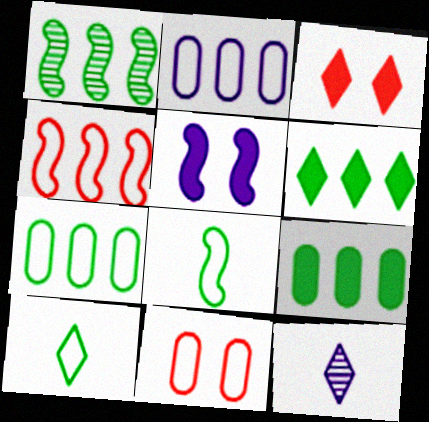[[1, 6, 7], 
[2, 5, 12]]